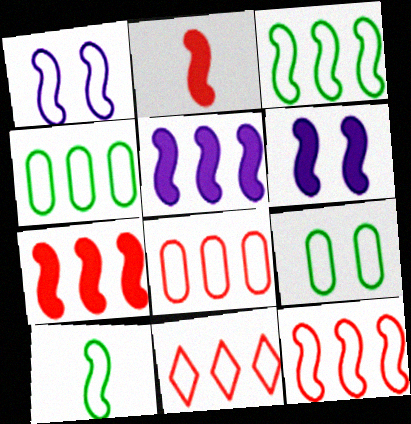[[1, 10, 12], 
[8, 11, 12]]